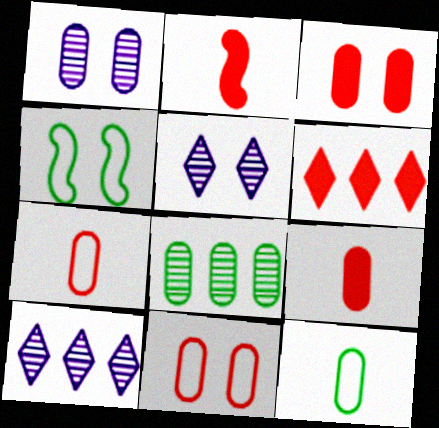[[2, 3, 6], 
[3, 4, 5], 
[4, 9, 10]]